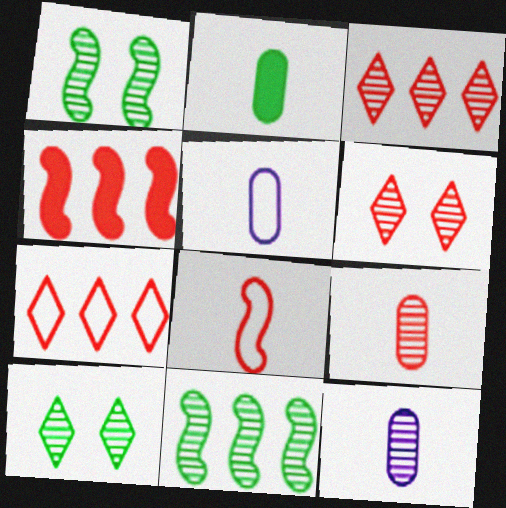[[1, 3, 12], 
[2, 5, 9], 
[4, 5, 10], 
[6, 11, 12]]